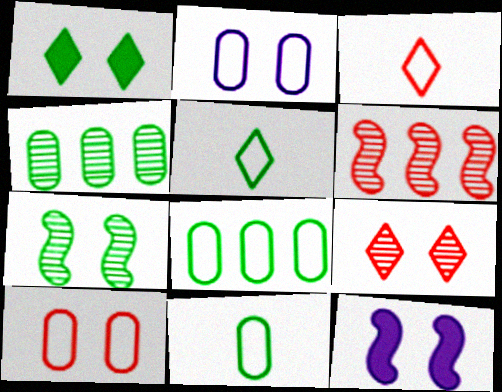[[3, 4, 12]]